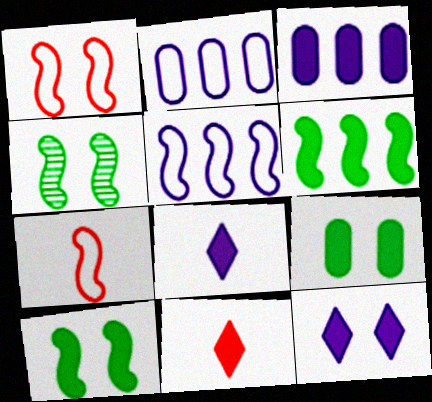[[2, 4, 11], 
[3, 10, 11]]